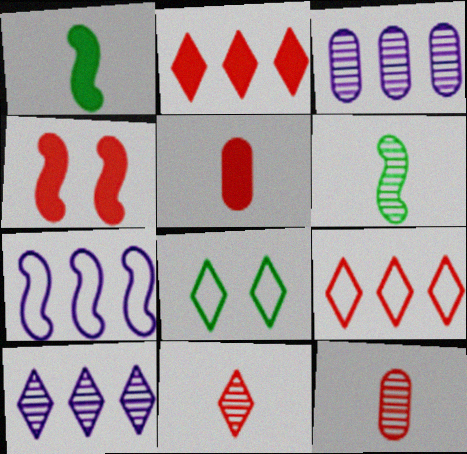[[2, 4, 5], 
[4, 6, 7], 
[4, 9, 12]]